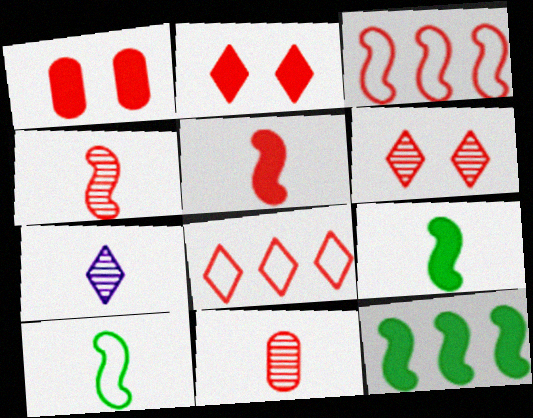[[1, 4, 8], 
[2, 3, 11]]